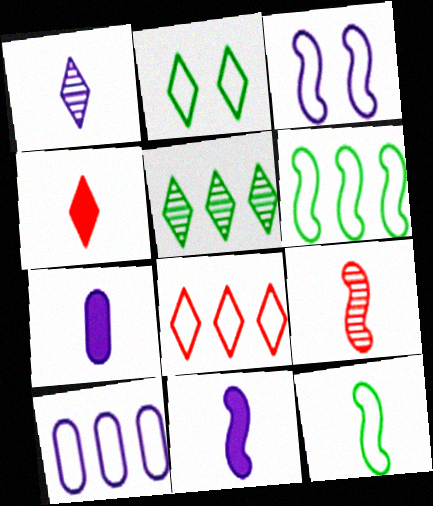[[6, 8, 10], 
[9, 11, 12]]